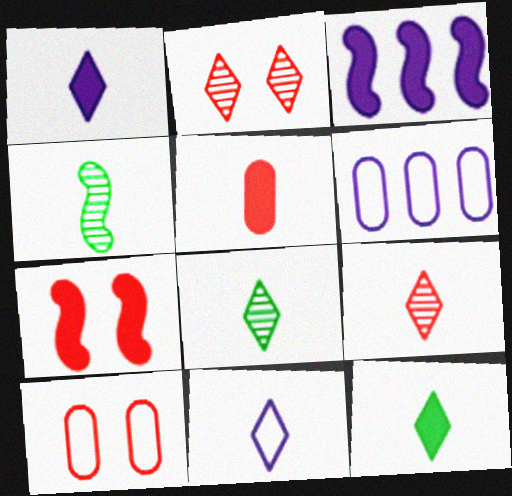[[2, 7, 10], 
[3, 8, 10], 
[4, 5, 11], 
[6, 7, 8], 
[9, 11, 12]]